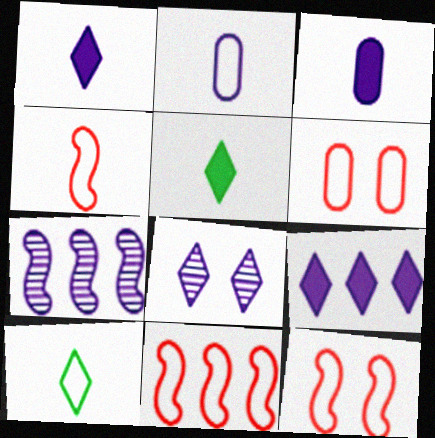[[2, 4, 10], 
[4, 11, 12], 
[5, 6, 7]]